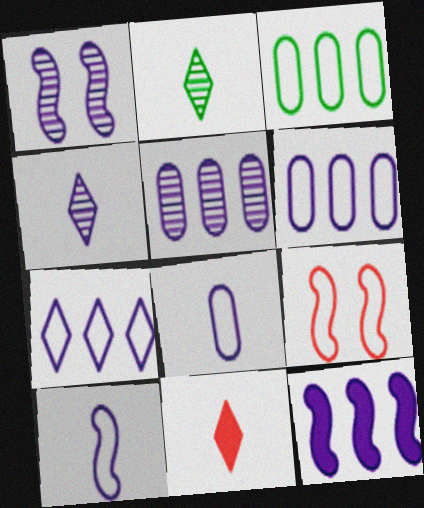[[1, 3, 11], 
[1, 4, 5], 
[1, 10, 12], 
[5, 7, 12]]